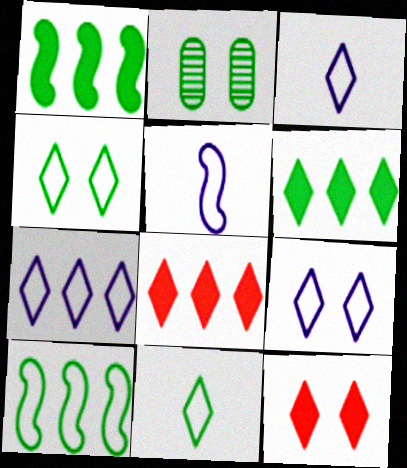[[1, 2, 11], 
[2, 5, 8], 
[3, 7, 9]]